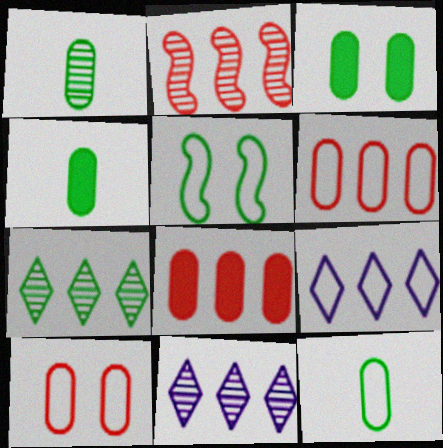[[1, 4, 12], 
[4, 5, 7]]